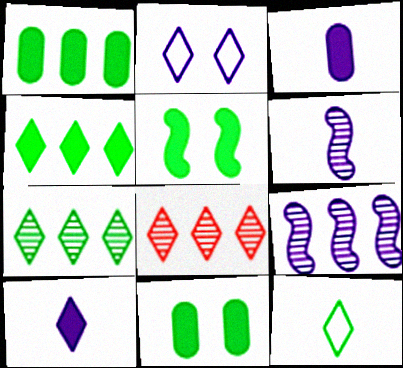[[2, 3, 9]]